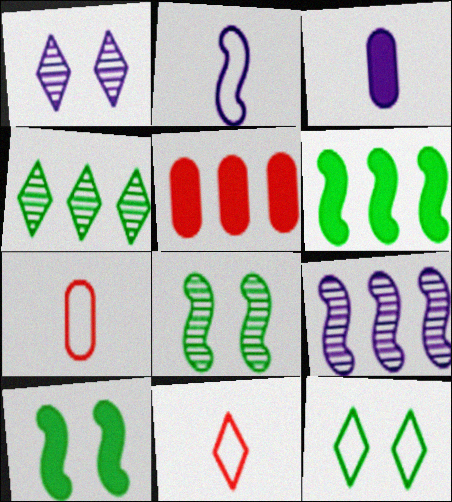[[1, 6, 7]]